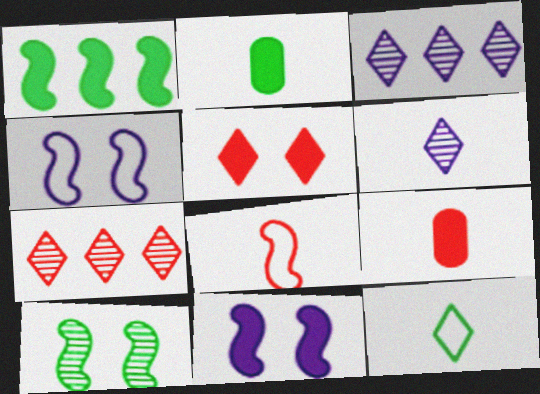[[2, 4, 7], 
[2, 6, 8], 
[3, 5, 12]]